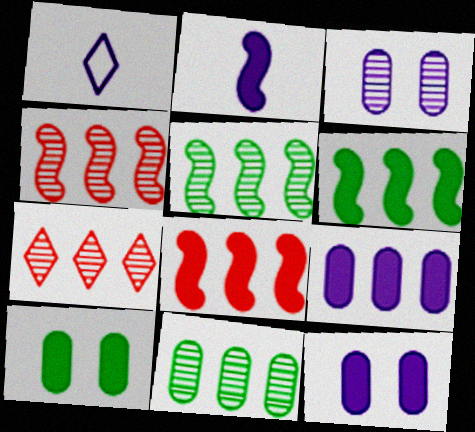[[1, 4, 10]]